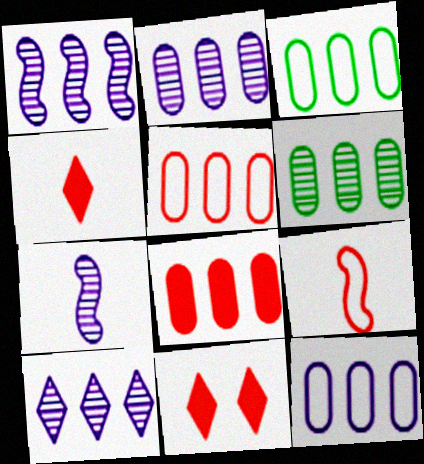[[1, 2, 10], 
[2, 3, 8], 
[3, 5, 12], 
[3, 7, 11], 
[6, 8, 12]]